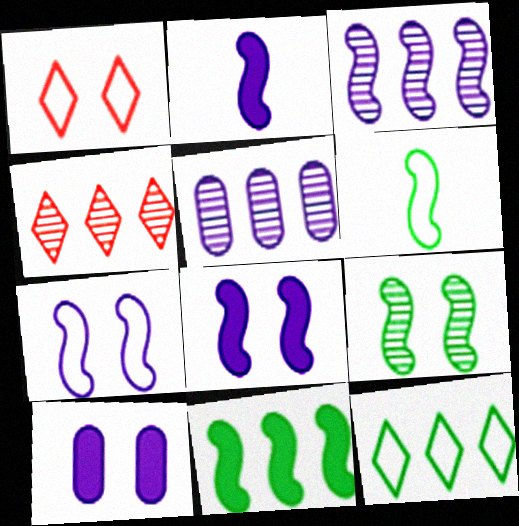[[1, 9, 10], 
[2, 3, 7], 
[4, 6, 10], 
[6, 9, 11]]